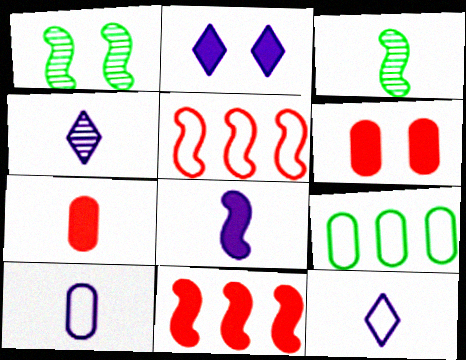[[1, 5, 8], 
[3, 7, 12], 
[4, 8, 10]]